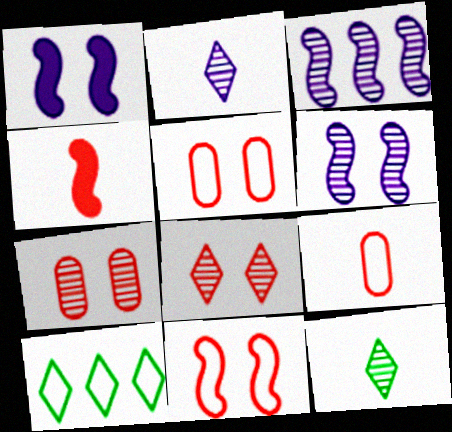[[3, 7, 12]]